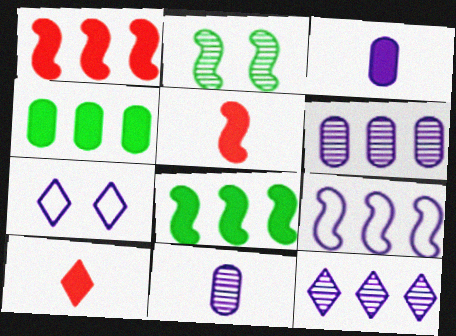[[2, 5, 9]]